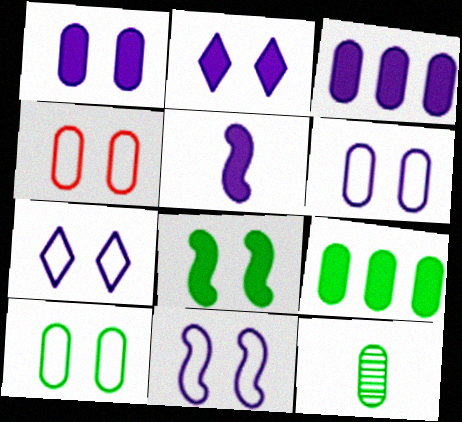[[2, 3, 5], 
[3, 4, 12], 
[4, 6, 10], 
[6, 7, 11], 
[9, 10, 12]]